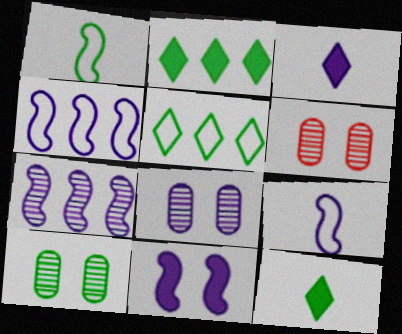[[1, 2, 10], 
[2, 6, 9], 
[3, 4, 8], 
[4, 6, 12], 
[6, 8, 10], 
[7, 9, 11]]